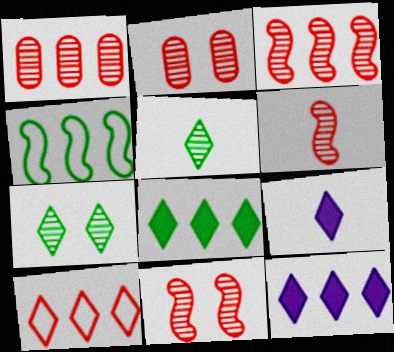[[1, 4, 12], 
[2, 4, 9], 
[3, 6, 11], 
[7, 9, 10]]